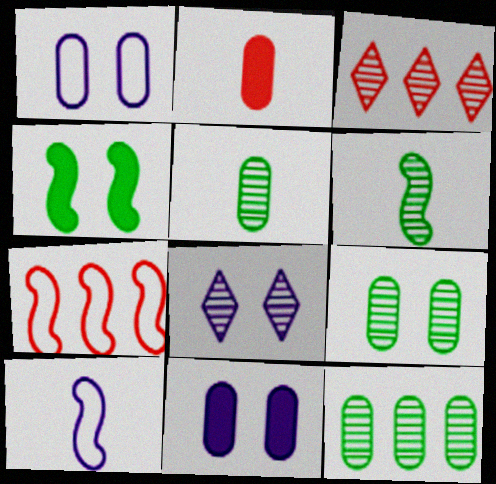[[1, 2, 12], 
[5, 9, 12]]